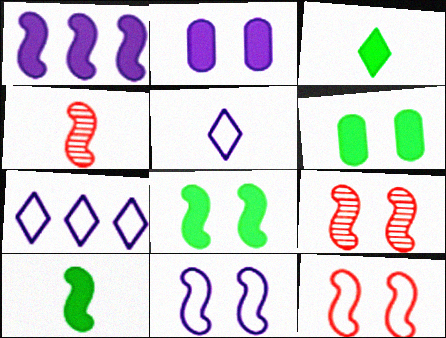[[4, 6, 7], 
[8, 9, 11]]